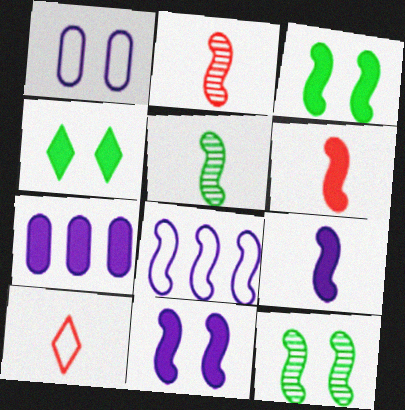[[2, 3, 8], 
[4, 6, 7], 
[6, 8, 12], 
[7, 10, 12]]